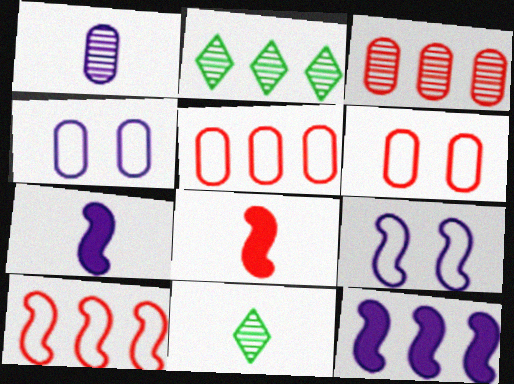[[2, 4, 8], 
[2, 5, 12], 
[2, 6, 7], 
[6, 11, 12]]